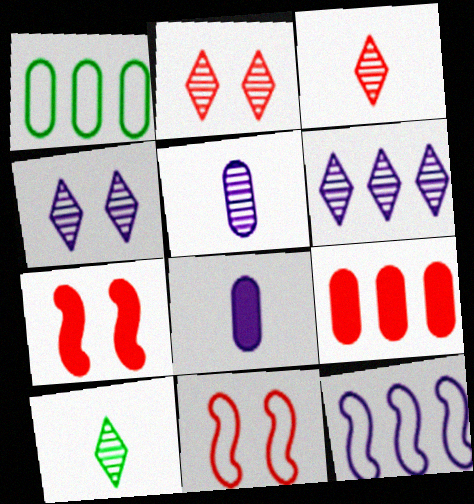[[2, 6, 10], 
[3, 9, 11], 
[4, 8, 12]]